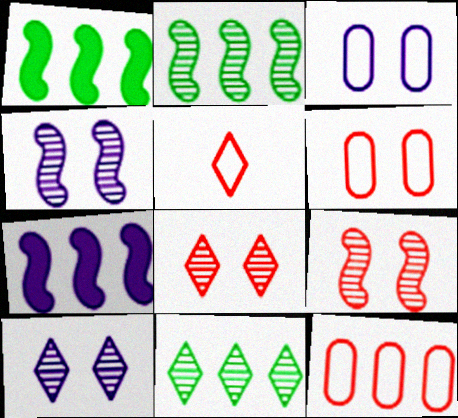[[7, 11, 12]]